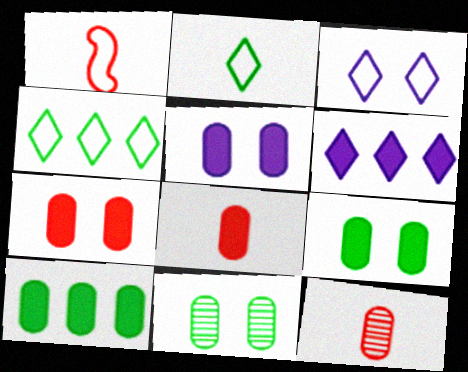[[1, 6, 11], 
[5, 7, 9], 
[5, 8, 10]]